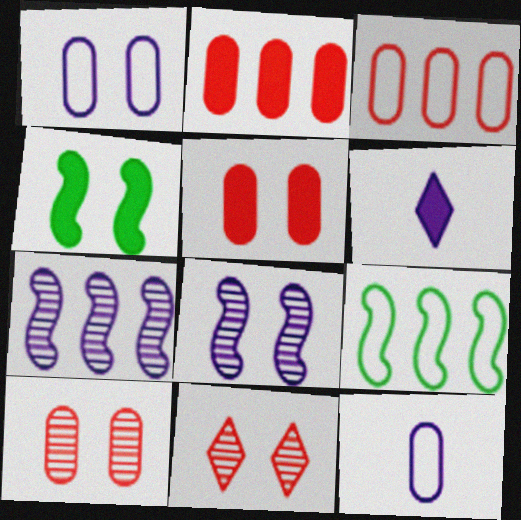[[1, 4, 11], 
[1, 6, 7], 
[2, 4, 6], 
[6, 9, 10]]